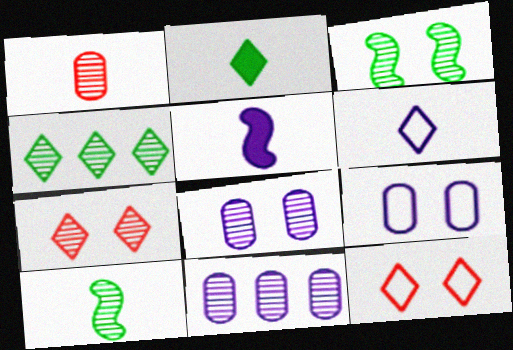[[3, 7, 8], 
[7, 10, 11]]